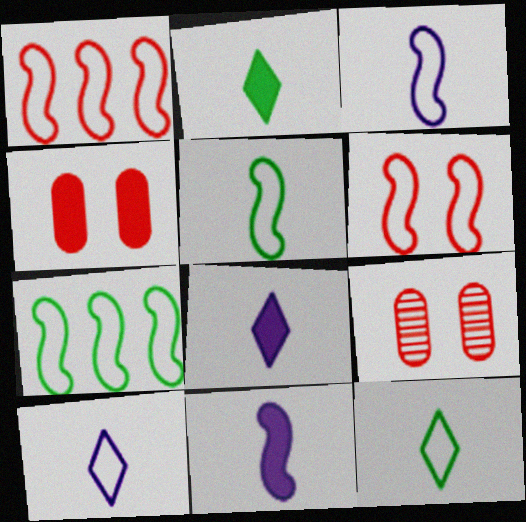[[3, 6, 7], 
[7, 8, 9]]